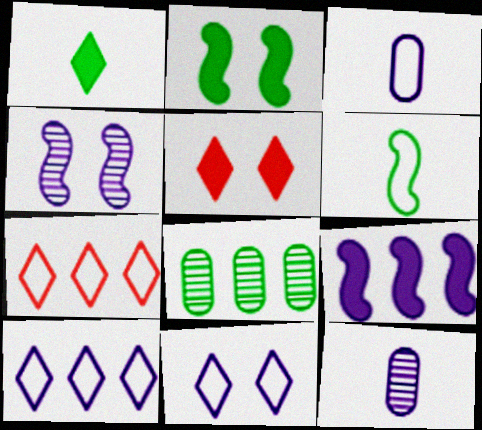[[2, 7, 12], 
[7, 8, 9], 
[9, 11, 12]]